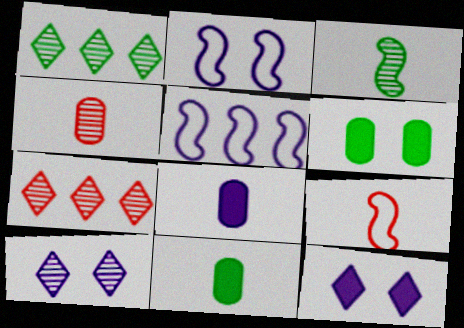[[2, 7, 11], 
[5, 8, 10]]